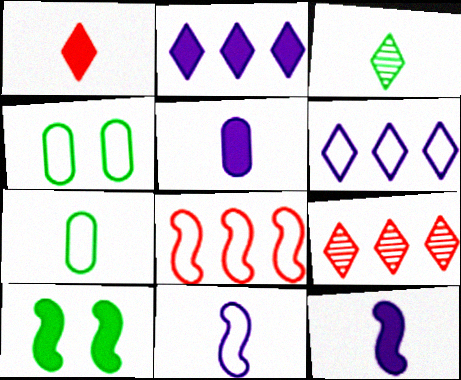[[4, 9, 12]]